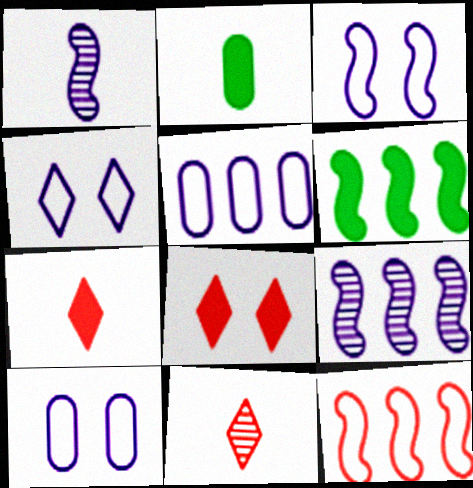[[3, 4, 10], 
[6, 9, 12], 
[6, 10, 11]]